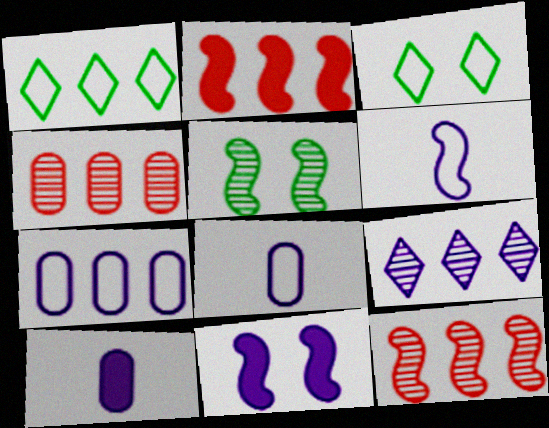[[2, 5, 6], 
[3, 10, 12], 
[8, 9, 11]]